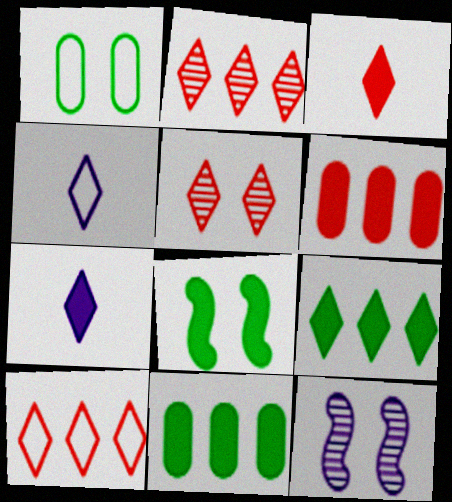[[3, 5, 10], 
[4, 5, 9], 
[6, 7, 8]]